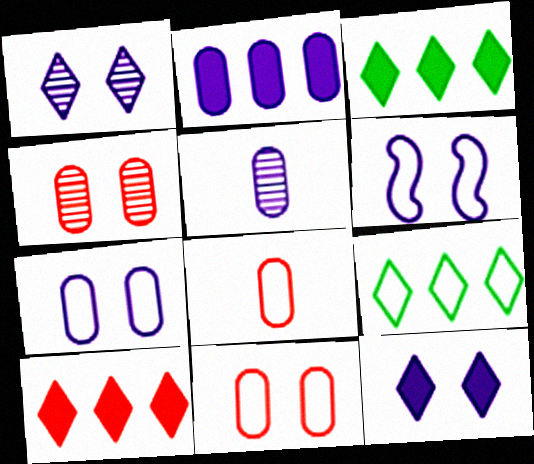[[2, 5, 7], 
[6, 8, 9]]